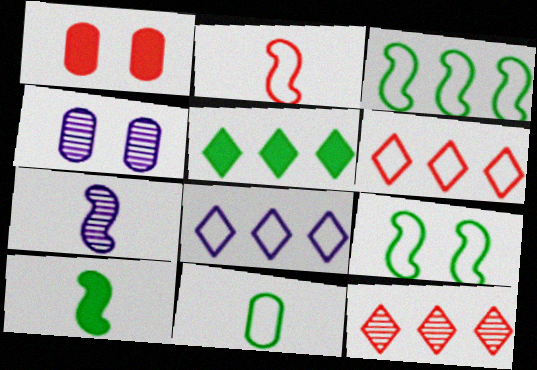[[1, 2, 12], 
[2, 4, 5], 
[2, 7, 10], 
[4, 6, 10], 
[5, 8, 12]]